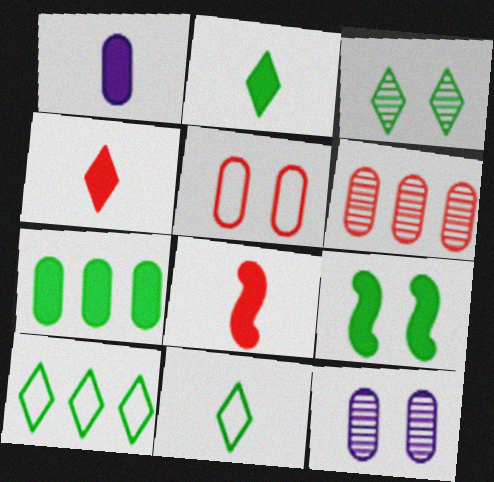[[1, 2, 8], 
[2, 3, 10], 
[2, 7, 9], 
[8, 10, 12]]